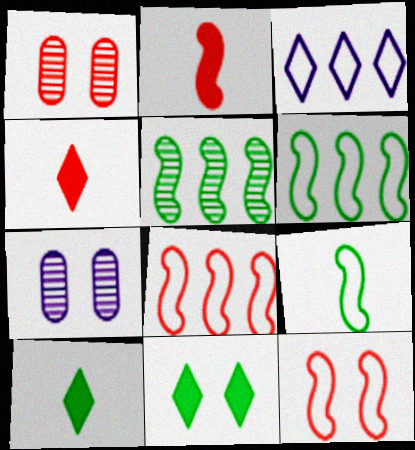[[1, 4, 8], 
[4, 6, 7], 
[7, 8, 10], 
[7, 11, 12]]